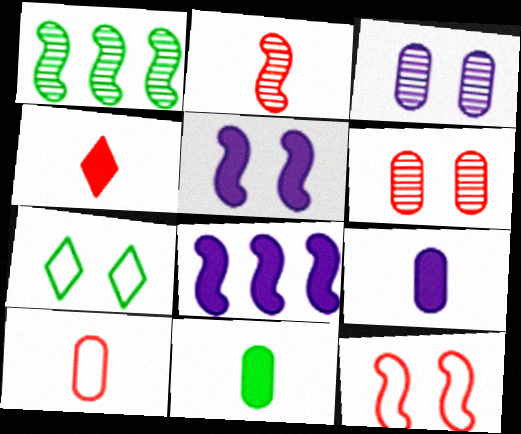[[1, 7, 11], 
[2, 4, 10], 
[5, 6, 7]]